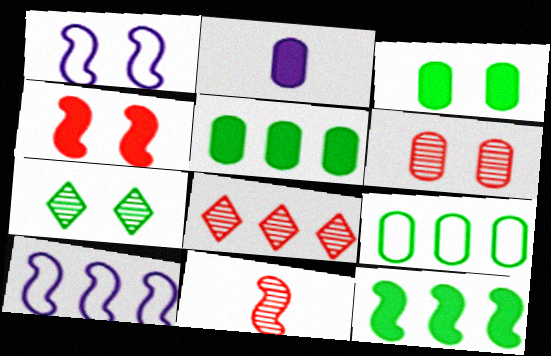[[1, 11, 12], 
[2, 6, 9], 
[5, 8, 10], 
[6, 8, 11]]